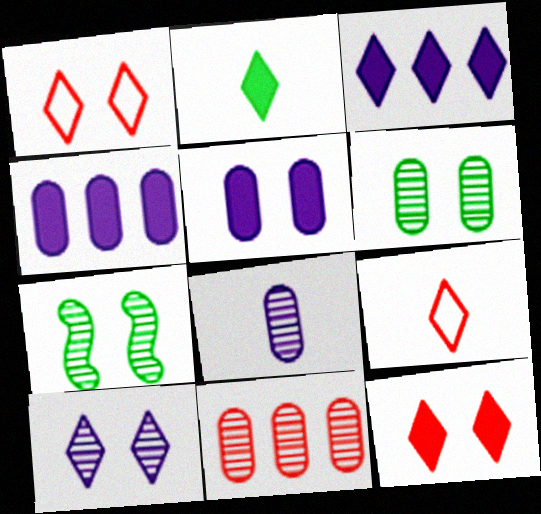[[1, 5, 7], 
[2, 3, 12], 
[4, 7, 9], 
[6, 8, 11]]